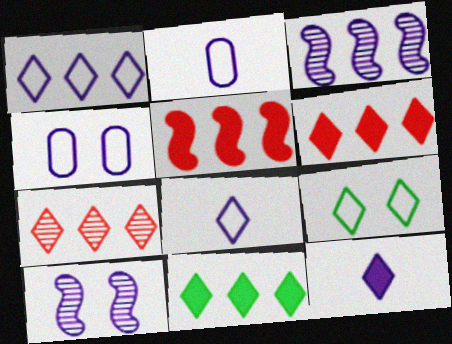[[1, 7, 11], 
[3, 4, 12], 
[7, 9, 12]]